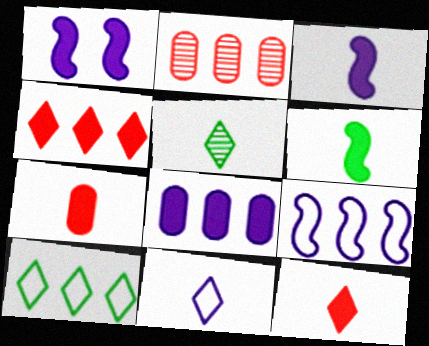[[5, 11, 12]]